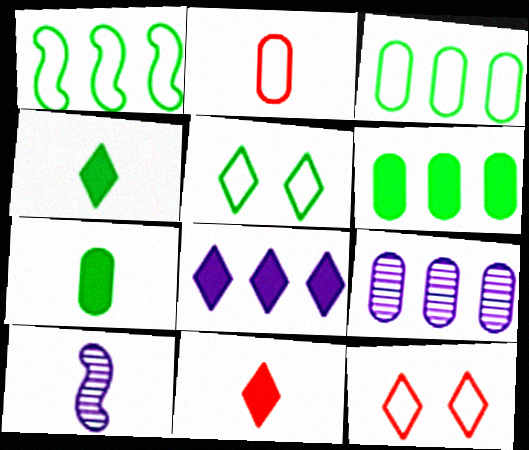[[2, 4, 10], 
[6, 10, 12]]